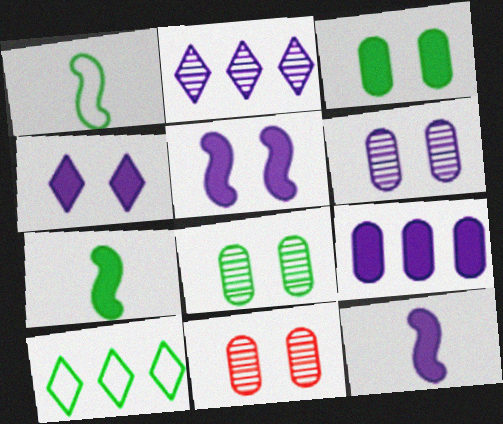[[4, 9, 12], 
[6, 8, 11], 
[7, 8, 10], 
[10, 11, 12]]